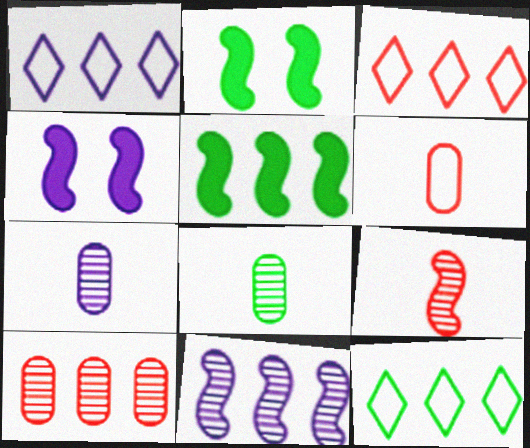[[1, 3, 12], 
[1, 4, 7], 
[1, 5, 10], 
[2, 3, 7], 
[2, 8, 12], 
[3, 4, 8]]